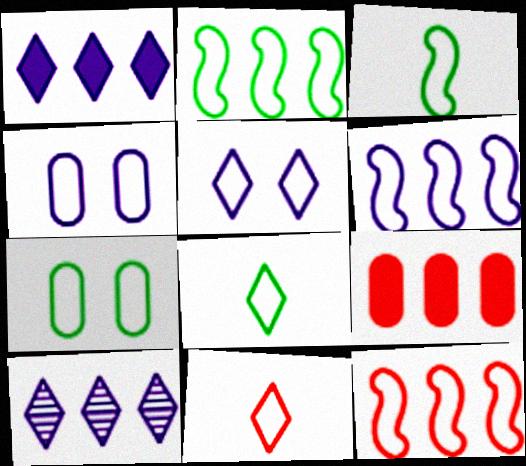[[2, 4, 11], 
[2, 6, 12], 
[2, 7, 8], 
[2, 9, 10], 
[4, 8, 12], 
[6, 7, 11]]